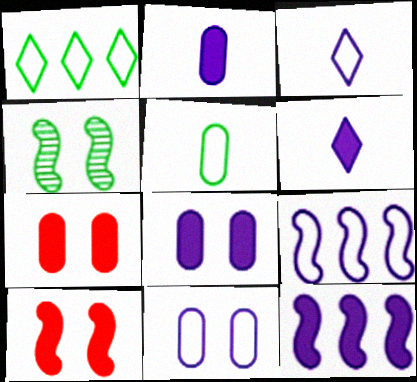[[3, 9, 11], 
[6, 8, 12]]